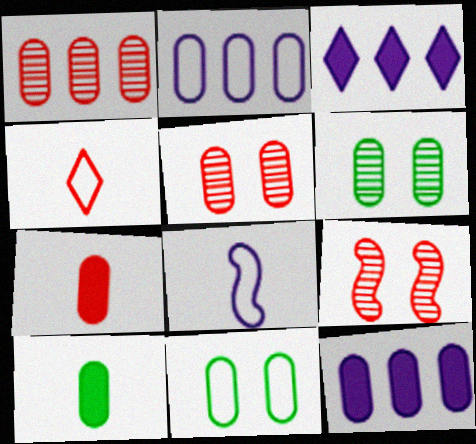[[2, 5, 10], 
[2, 6, 7]]